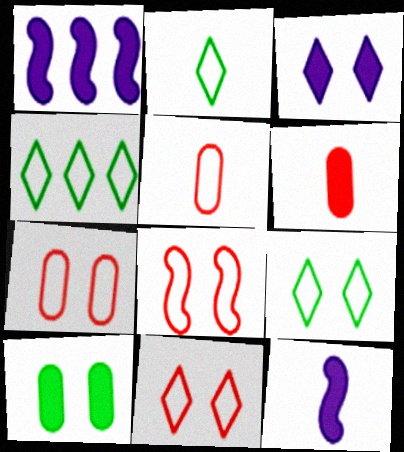[[2, 4, 9], 
[7, 8, 11]]